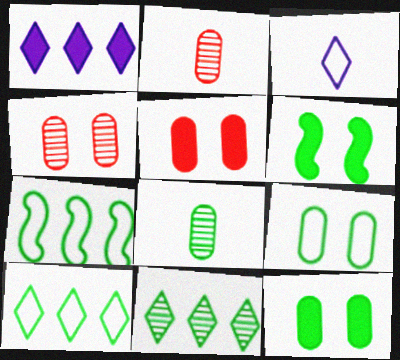[[6, 8, 10]]